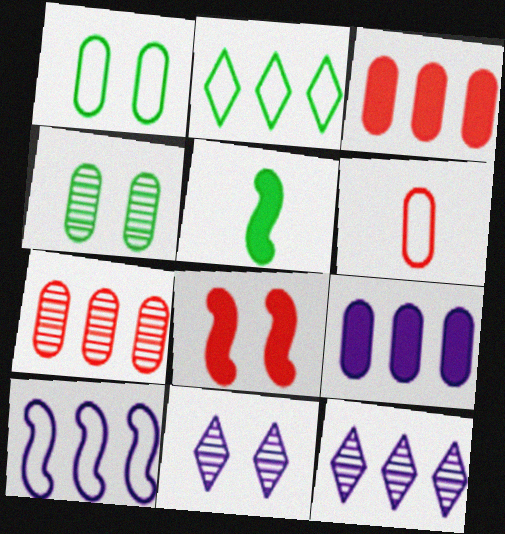[[1, 8, 11], 
[2, 4, 5], 
[4, 6, 9], 
[9, 10, 12]]